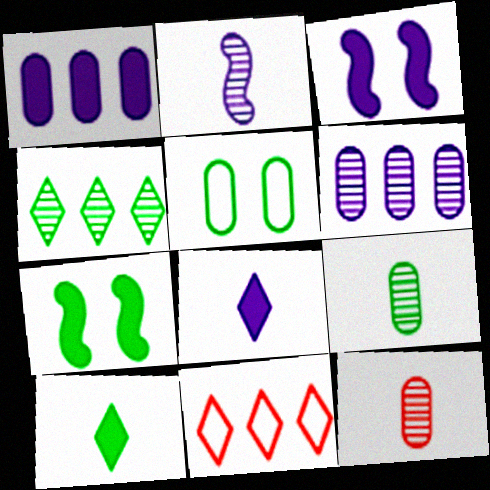[[1, 3, 8], 
[1, 5, 12], 
[3, 9, 11]]